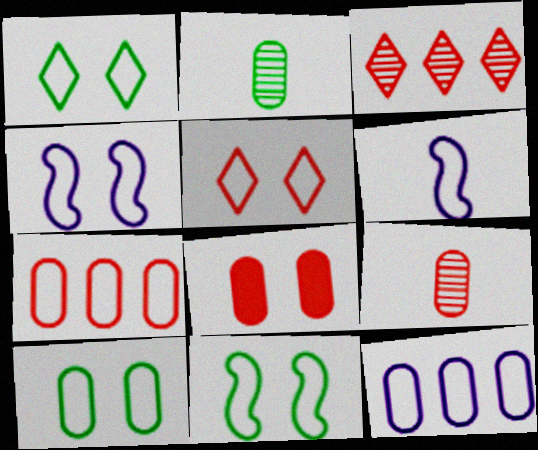[[1, 6, 7], 
[1, 10, 11], 
[2, 8, 12], 
[4, 5, 10], 
[7, 8, 9]]